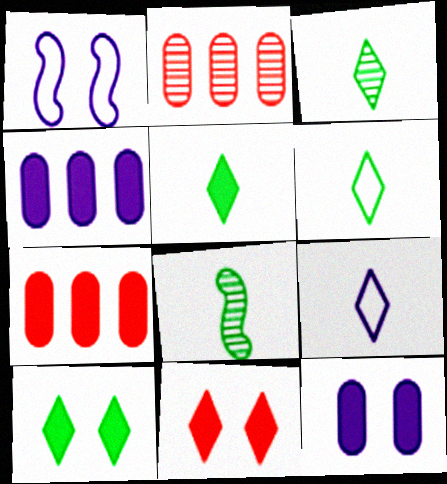[[1, 2, 5], 
[1, 3, 7], 
[3, 5, 6]]